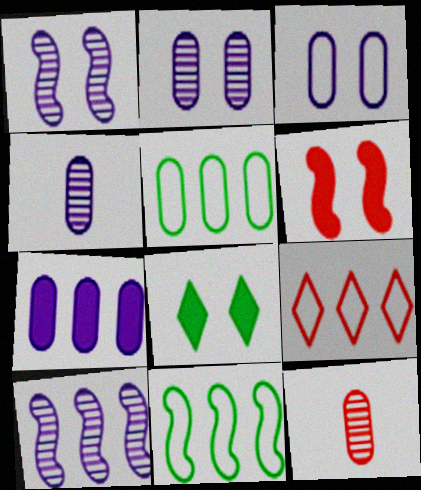[[3, 4, 7], 
[6, 9, 12]]